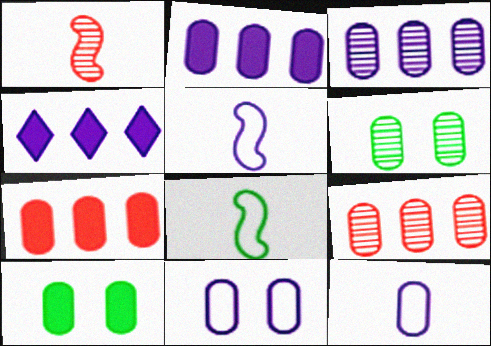[[6, 7, 12], 
[9, 10, 12]]